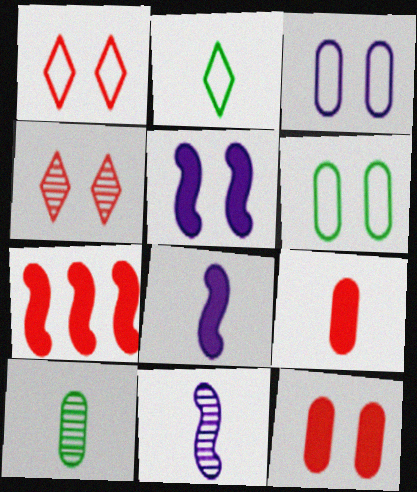[[2, 9, 11], 
[4, 5, 6]]